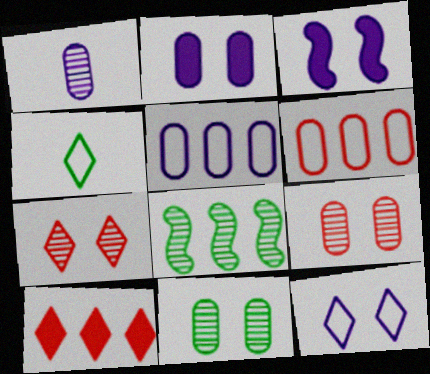[[1, 2, 5], 
[1, 7, 8], 
[5, 8, 10]]